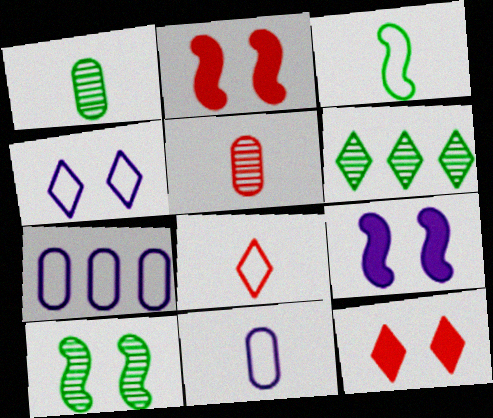[[1, 6, 10], 
[2, 6, 11], 
[3, 8, 11]]